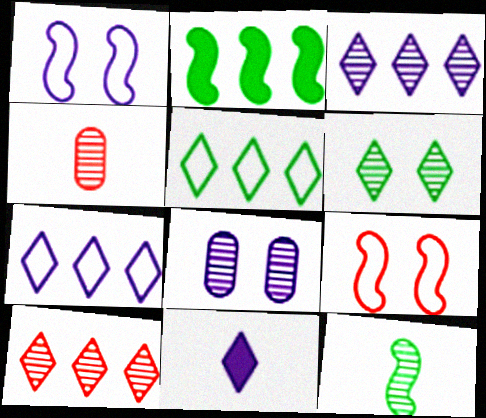[[8, 10, 12]]